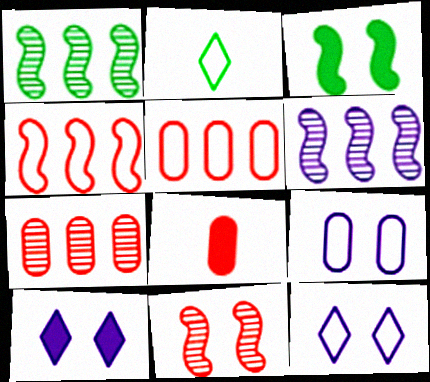[[1, 8, 12], 
[2, 4, 9]]